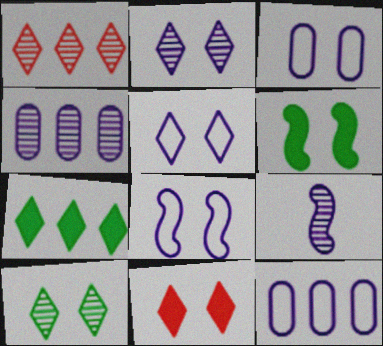[[2, 4, 9], 
[3, 5, 8], 
[5, 10, 11]]